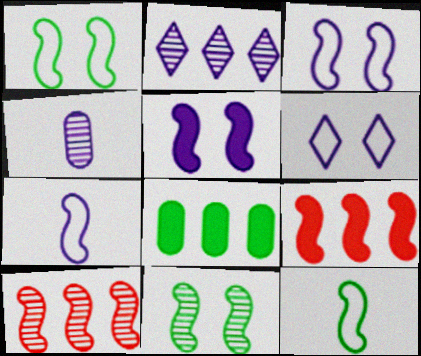[[5, 10, 12], 
[7, 9, 11]]